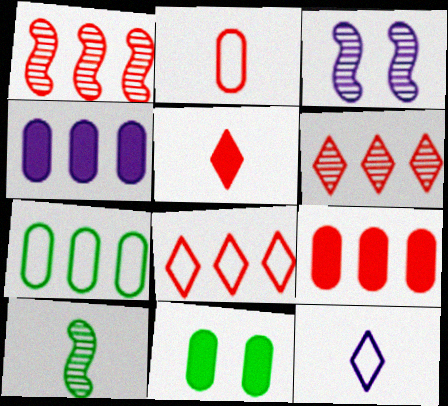[[1, 3, 10], 
[1, 8, 9], 
[1, 11, 12], 
[3, 4, 12], 
[3, 5, 7]]